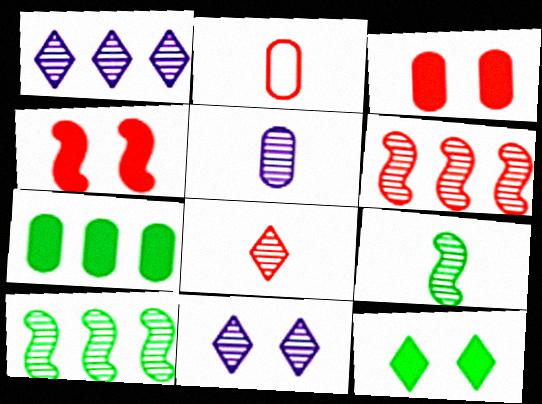[[5, 8, 9]]